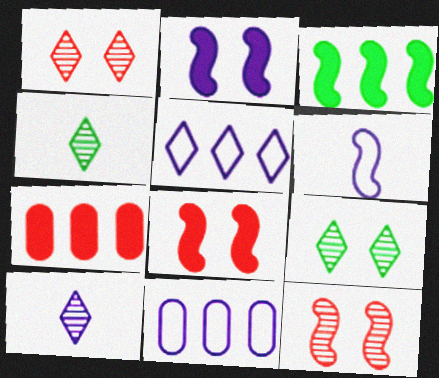[[2, 10, 11], 
[3, 6, 12], 
[4, 8, 11], 
[6, 7, 9]]